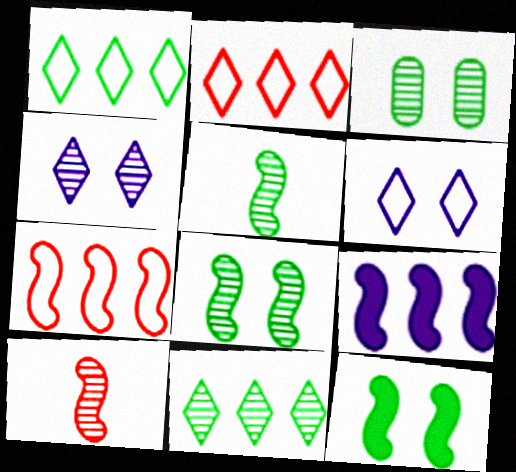[[3, 5, 11]]